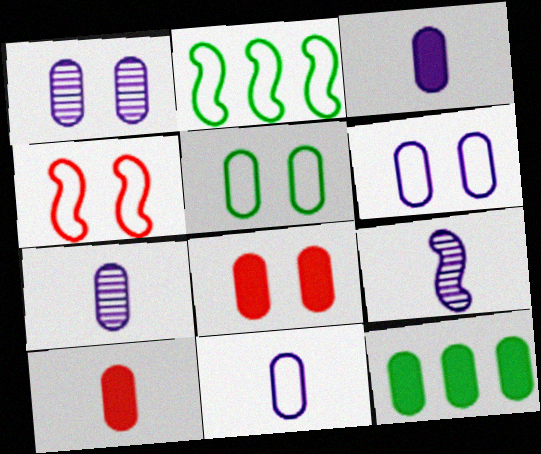[[1, 5, 8], 
[3, 7, 11], 
[3, 8, 12]]